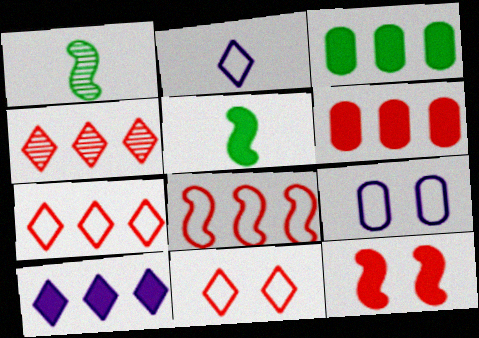[[4, 5, 9], 
[4, 6, 8]]